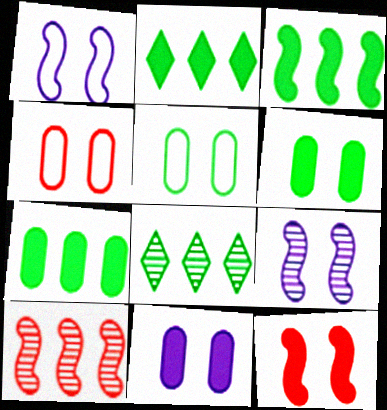[[2, 3, 7]]